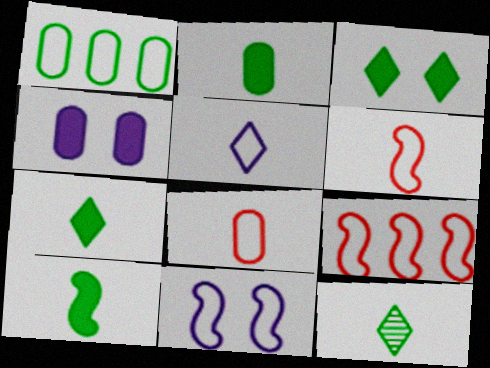[[2, 7, 10], 
[4, 9, 12]]